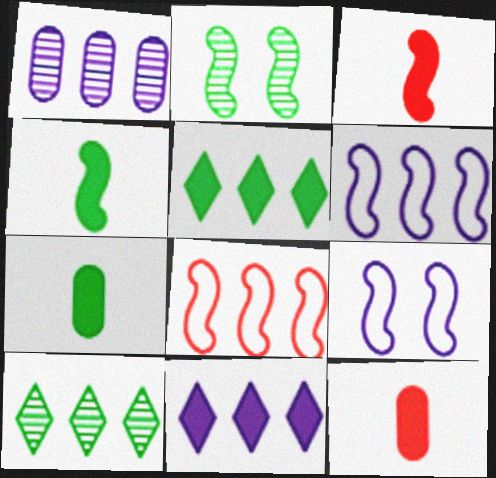[[1, 5, 8], 
[1, 6, 11], 
[2, 3, 6], 
[9, 10, 12]]